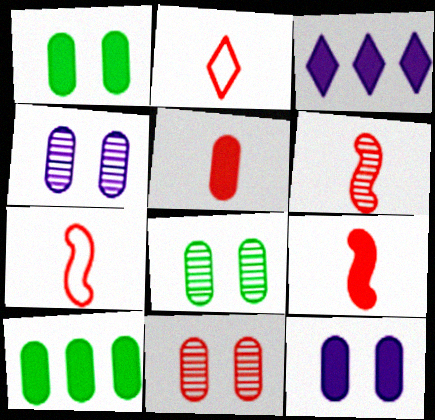[[1, 3, 9], 
[2, 5, 6], 
[3, 7, 8], 
[4, 8, 11], 
[5, 10, 12], 
[6, 7, 9]]